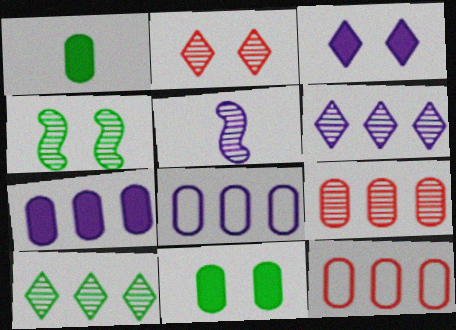[[3, 5, 8]]